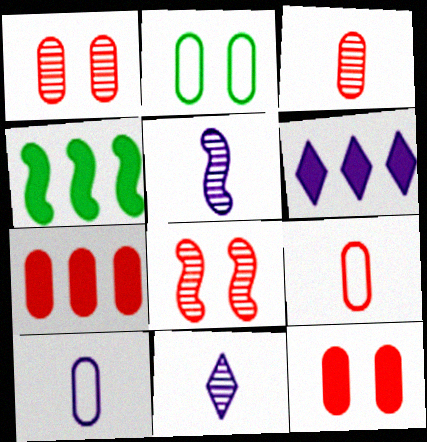[[1, 7, 9], 
[4, 6, 7]]